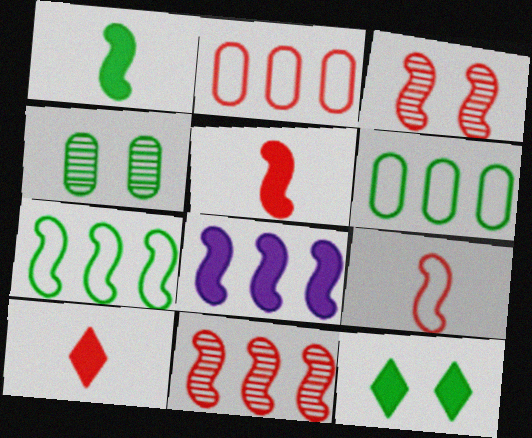[[2, 3, 10], 
[7, 8, 11]]